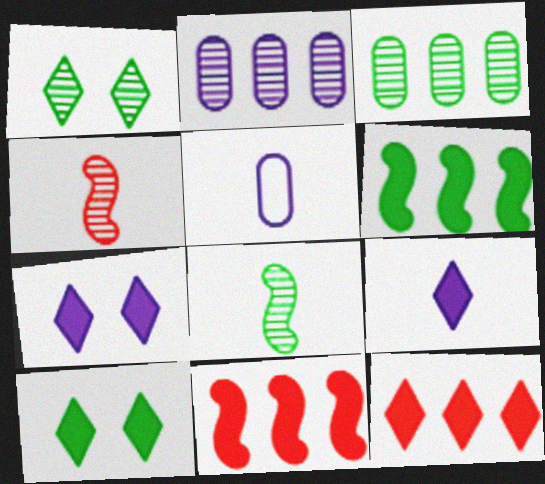[[1, 2, 4], 
[1, 3, 8], 
[1, 5, 11], 
[9, 10, 12]]